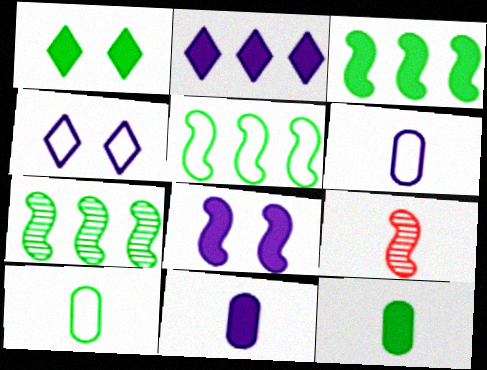[[1, 3, 12], 
[1, 7, 10], 
[2, 8, 11], 
[3, 5, 7], 
[5, 8, 9]]